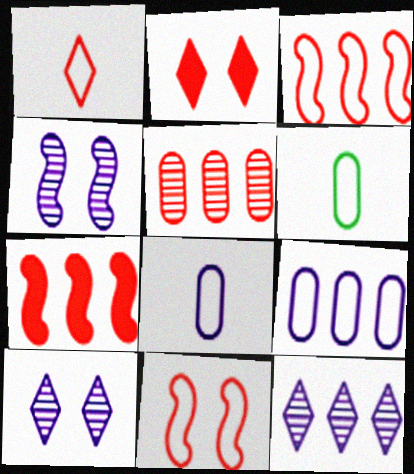[[6, 7, 10]]